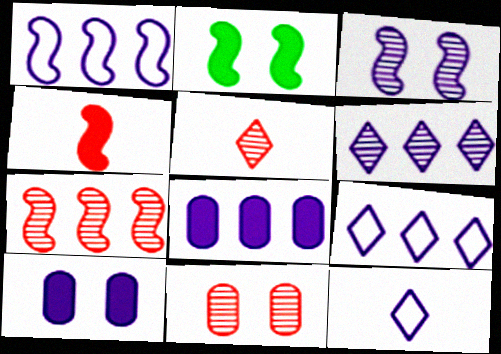[[1, 6, 8], 
[3, 8, 12], 
[5, 7, 11]]